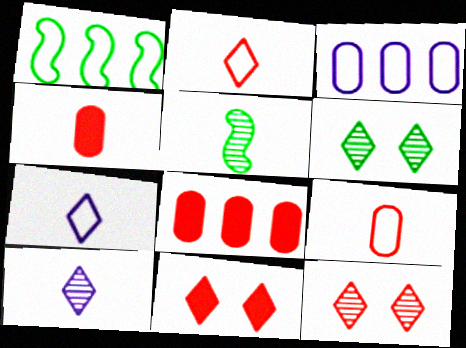[[3, 5, 11], 
[4, 5, 7]]